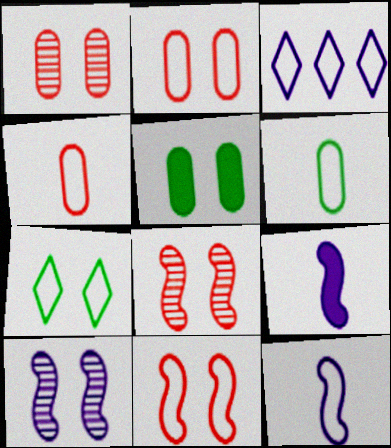[[3, 6, 11]]